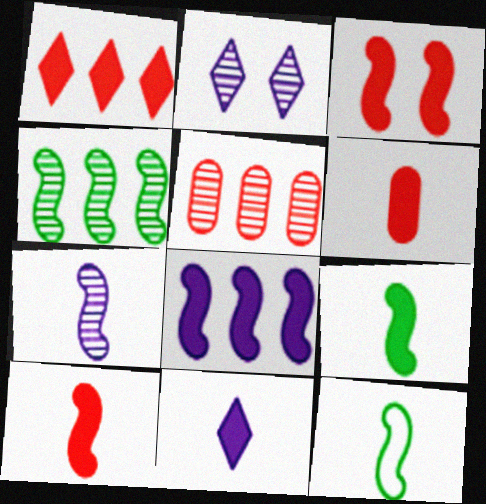[[1, 3, 6], 
[3, 8, 9], 
[6, 9, 11], 
[7, 10, 12]]